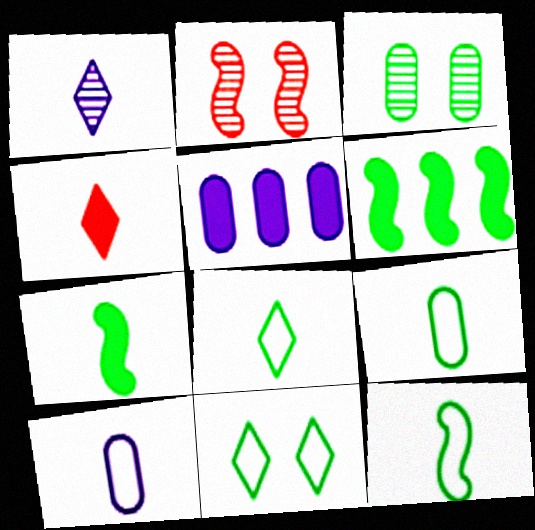[[1, 4, 8], 
[2, 5, 8], 
[3, 6, 8], 
[8, 9, 12]]